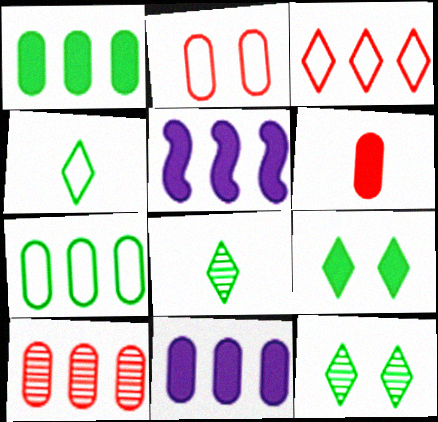[[2, 5, 8], 
[2, 6, 10], 
[5, 6, 9], 
[7, 10, 11]]